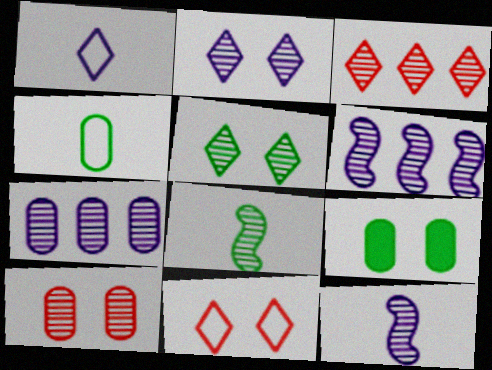[[2, 7, 12]]